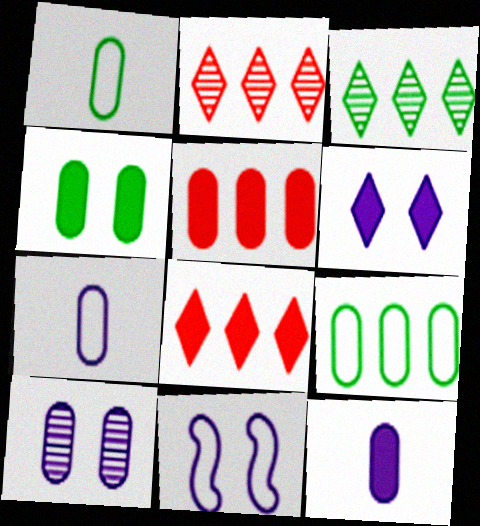[[1, 5, 10], 
[4, 5, 12], 
[6, 10, 11]]